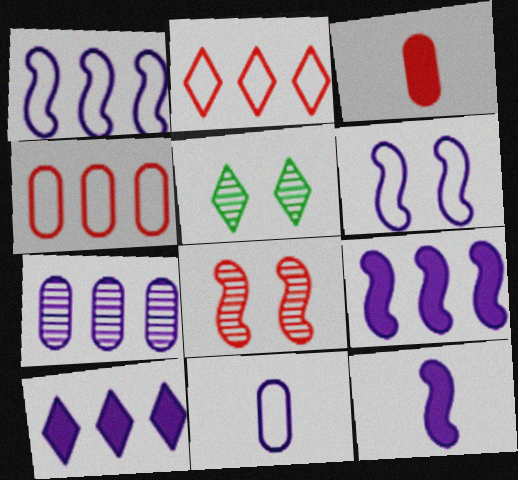[[1, 3, 5], 
[1, 7, 10], 
[2, 3, 8], 
[4, 5, 12]]